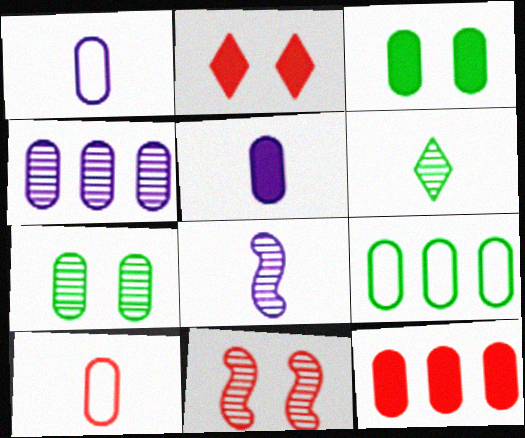[[1, 7, 12], 
[2, 8, 9], 
[3, 4, 10], 
[3, 5, 12], 
[4, 6, 11], 
[4, 9, 12]]